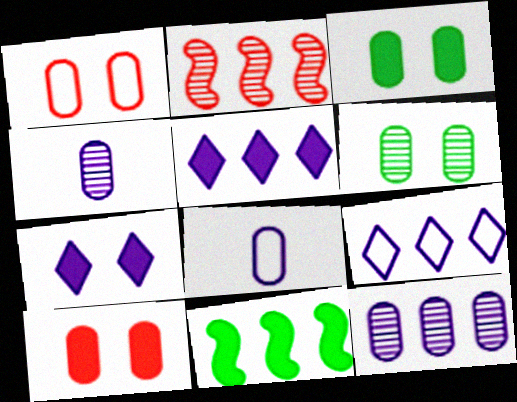[]